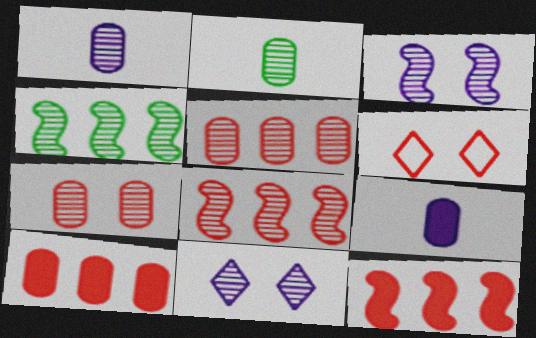[[2, 8, 11], 
[4, 6, 9]]